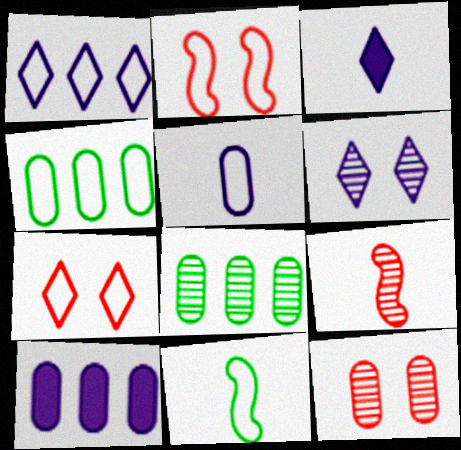[[1, 3, 6], 
[2, 3, 8], 
[6, 8, 9]]